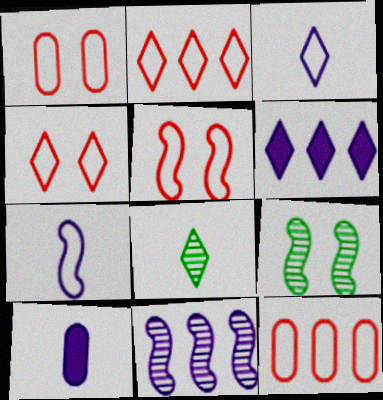[[1, 4, 5], 
[2, 9, 10], 
[4, 6, 8]]